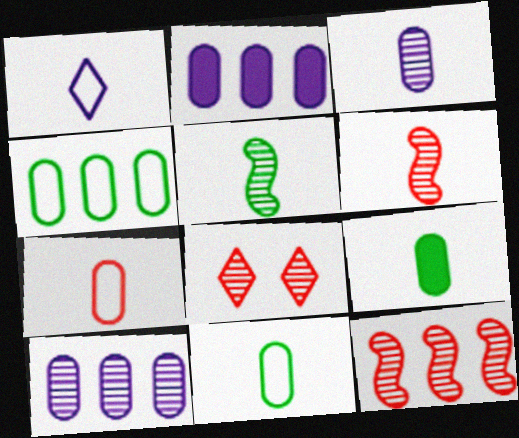[[1, 6, 9], 
[3, 7, 9], 
[5, 8, 10]]